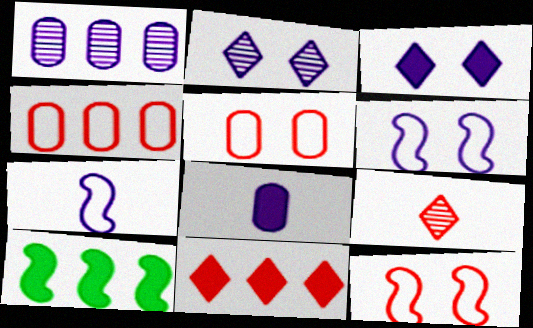[[1, 3, 7]]